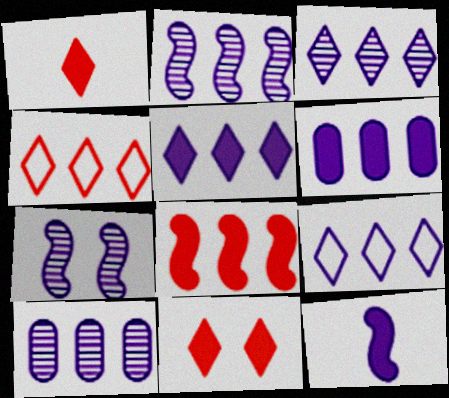[[2, 3, 10], 
[2, 6, 9], 
[3, 5, 9]]